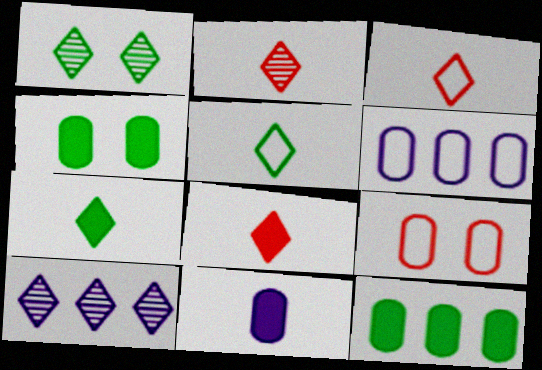[[1, 2, 10], 
[2, 3, 8]]